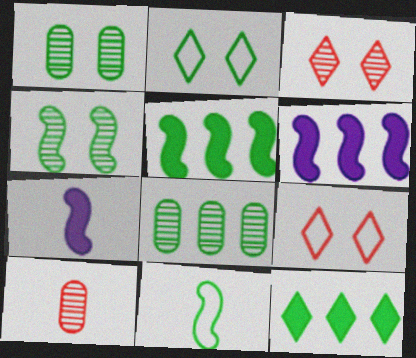[[1, 11, 12], 
[2, 6, 10], 
[4, 5, 11], 
[7, 8, 9]]